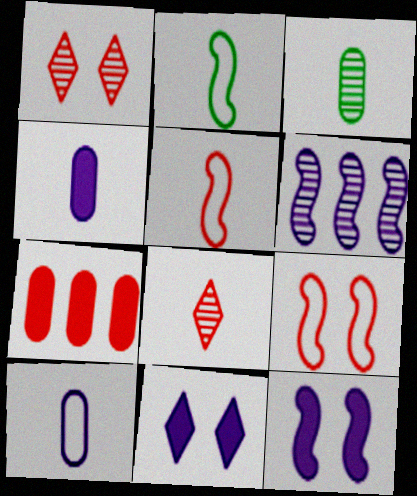[[1, 3, 6], 
[1, 5, 7], 
[2, 4, 8], 
[6, 10, 11], 
[7, 8, 9]]